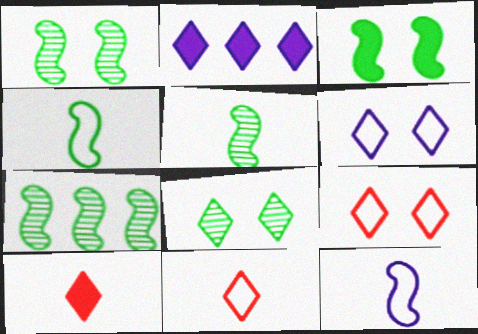[[1, 5, 7], 
[2, 8, 11], 
[3, 4, 7]]